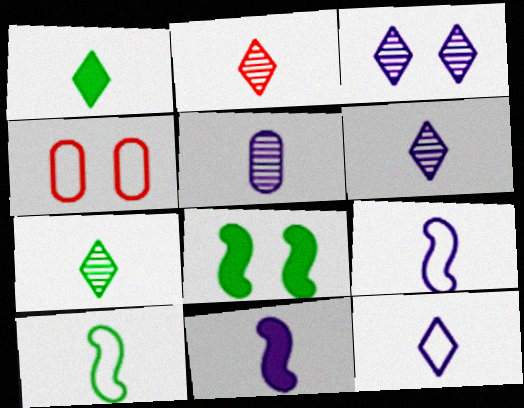[[1, 2, 12], 
[2, 6, 7], 
[3, 4, 8], 
[5, 11, 12]]